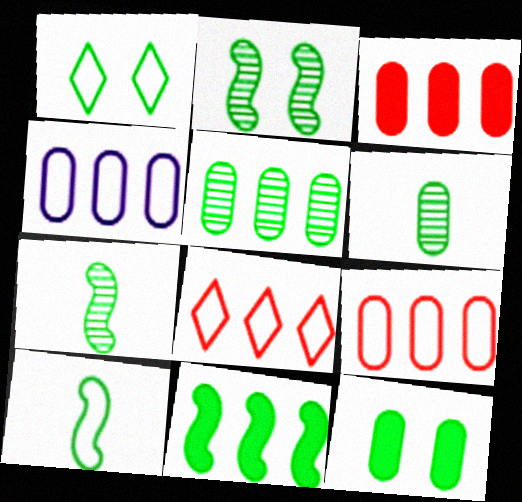[[1, 2, 12], 
[1, 6, 11], 
[2, 10, 11], 
[3, 4, 5]]